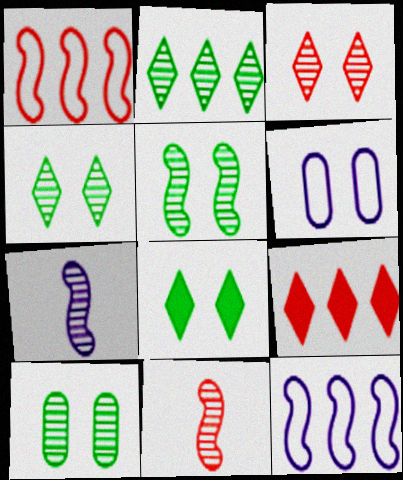[[4, 5, 10]]